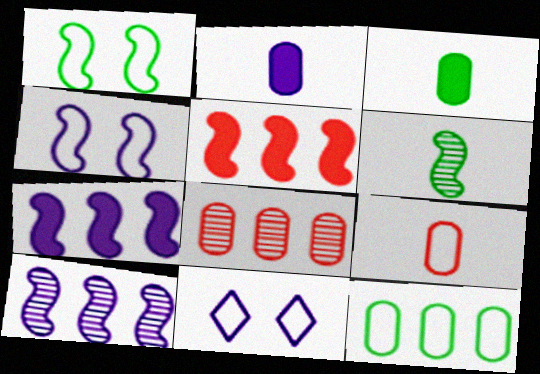[[2, 10, 11], 
[4, 5, 6]]